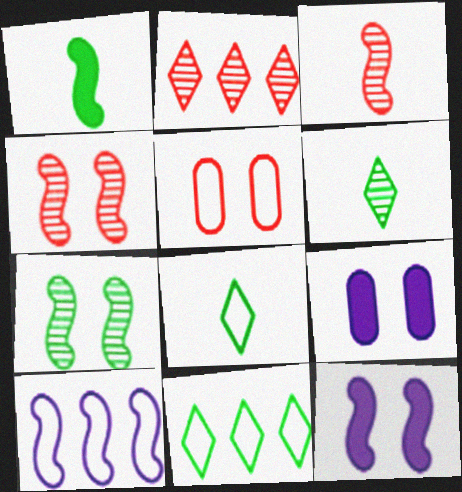[[1, 4, 10], 
[3, 9, 11], 
[5, 8, 10]]